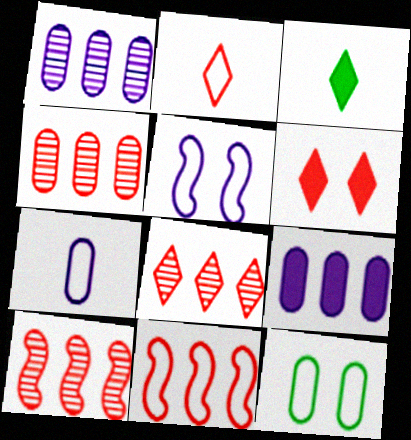[[2, 6, 8], 
[3, 4, 5], 
[4, 8, 10]]